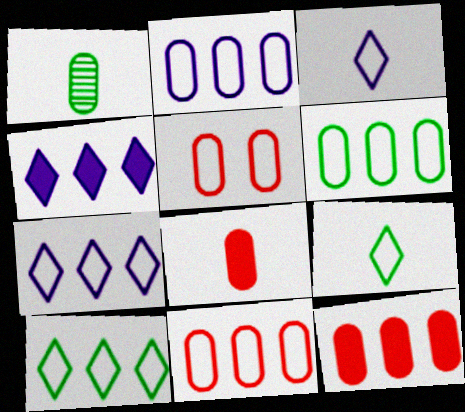[[2, 6, 11]]